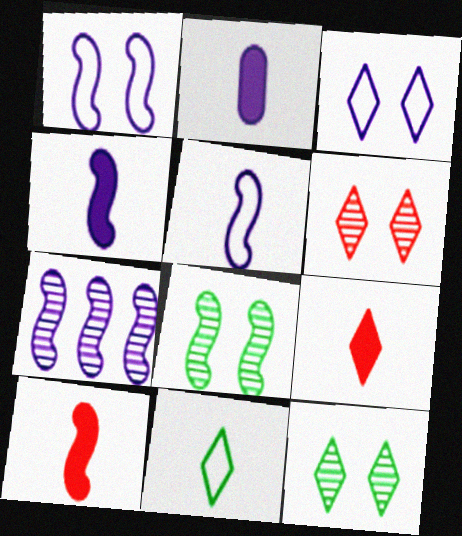[[1, 4, 7], 
[2, 3, 7]]